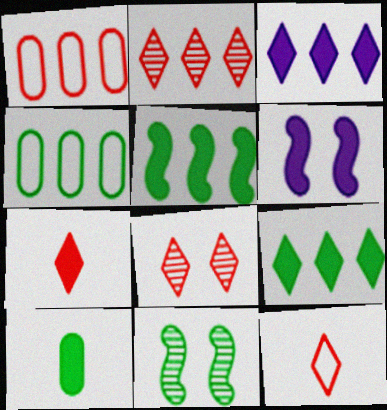[]